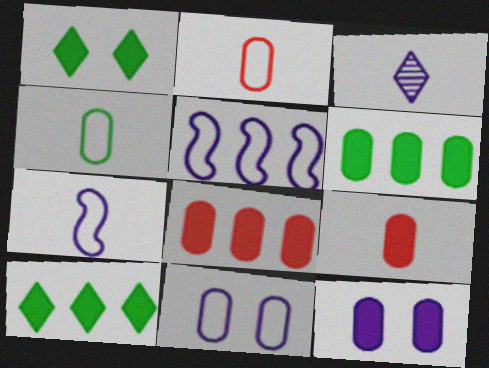[[3, 5, 12], 
[6, 9, 12]]